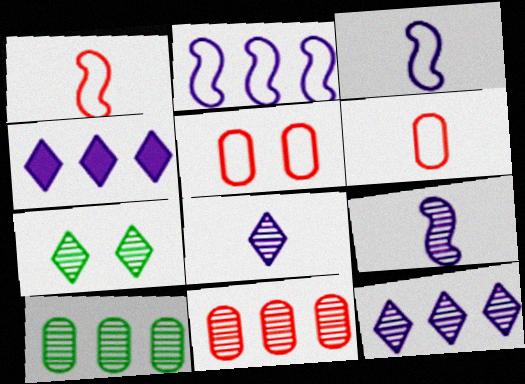[[7, 9, 11]]